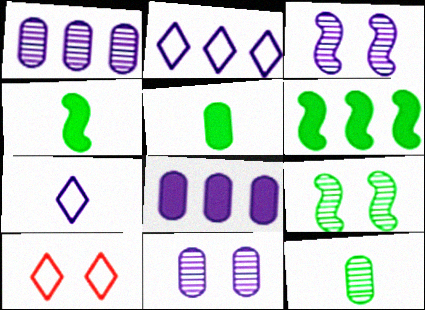[[1, 4, 10], 
[3, 7, 8]]